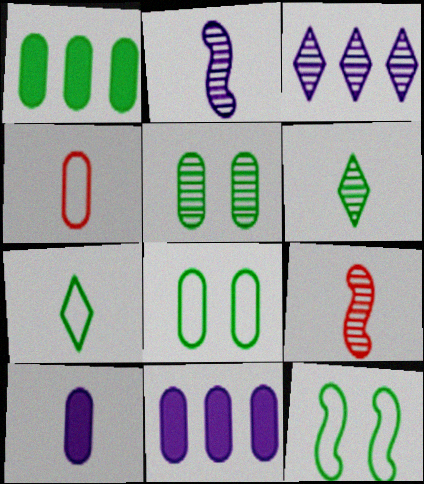[[1, 6, 12], 
[3, 5, 9], 
[4, 5, 11], 
[7, 9, 10]]